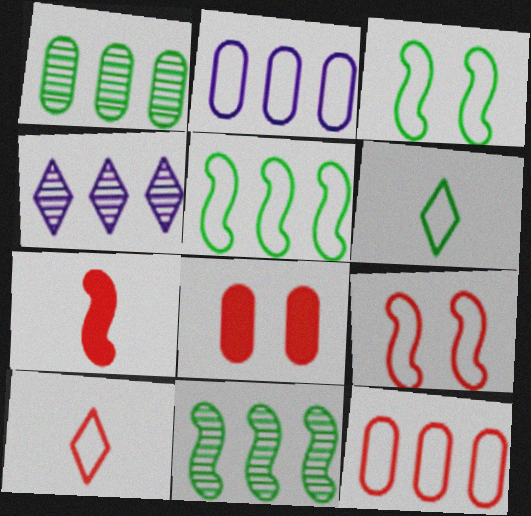[[2, 3, 10], 
[2, 6, 9], 
[9, 10, 12]]